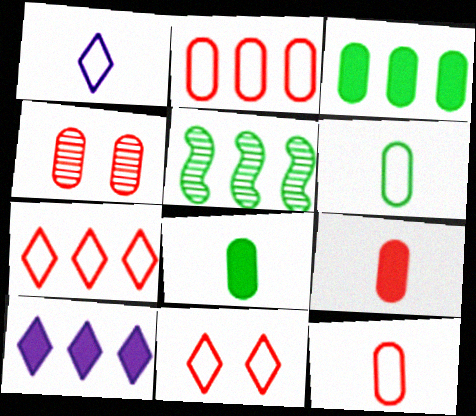[[2, 4, 9], 
[2, 5, 10]]